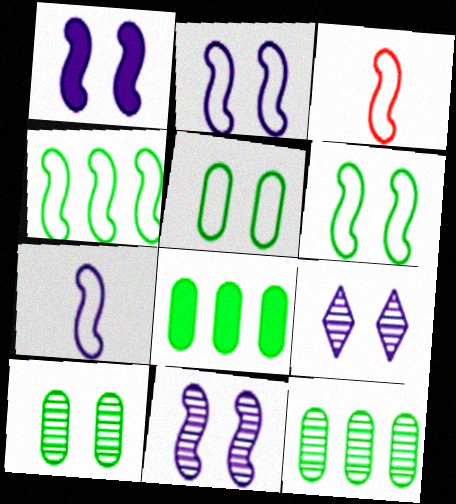[[1, 2, 11], 
[2, 3, 4], 
[3, 8, 9]]